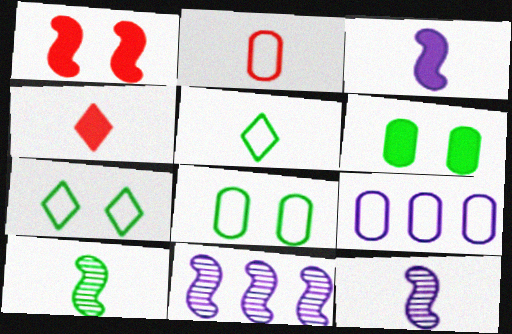[[2, 8, 9], 
[4, 8, 11]]